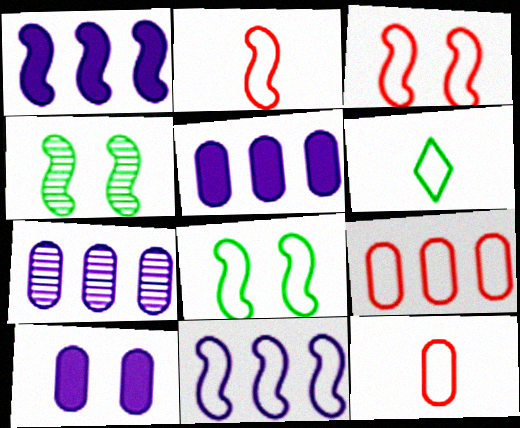[[1, 2, 4], 
[2, 8, 11]]